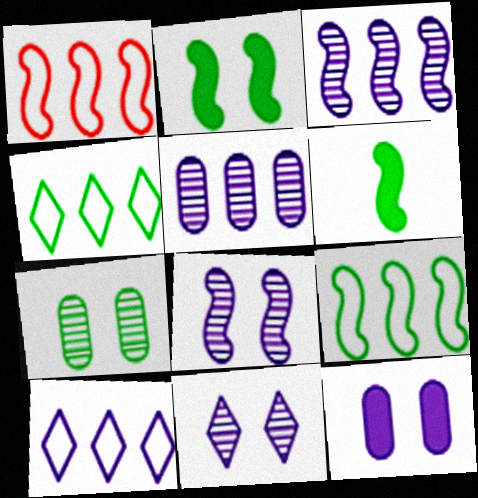[[1, 6, 8], 
[4, 6, 7]]